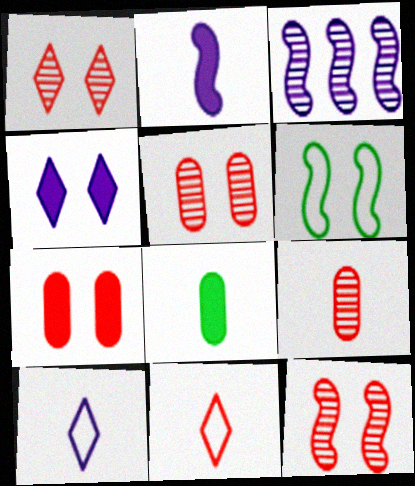[[1, 5, 12], 
[4, 5, 6]]